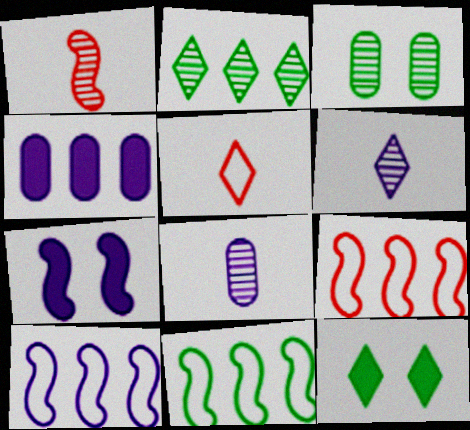[[1, 7, 11], 
[2, 4, 9], 
[8, 9, 12], 
[9, 10, 11]]